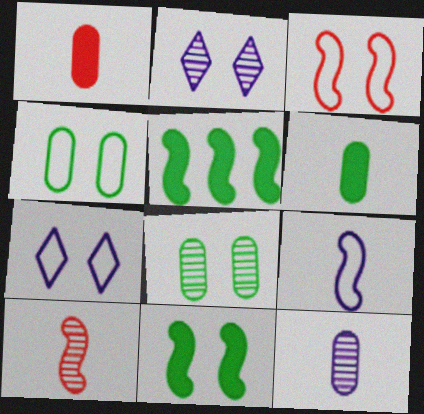[[3, 4, 7]]